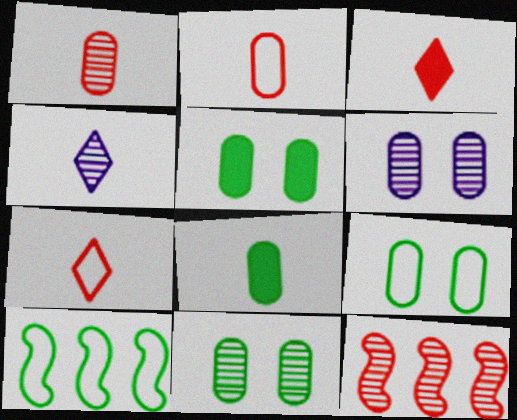[[3, 6, 10], 
[4, 11, 12], 
[5, 9, 11]]